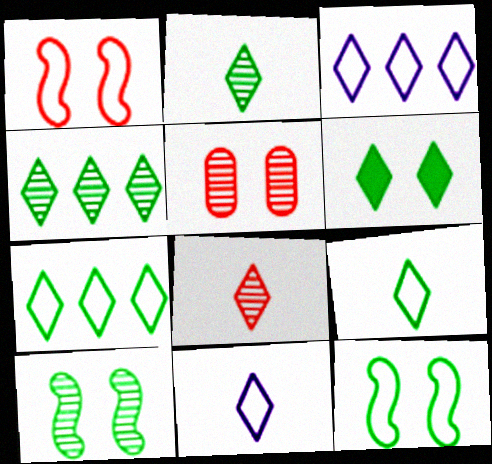[[2, 6, 7], 
[3, 6, 8], 
[4, 6, 9]]